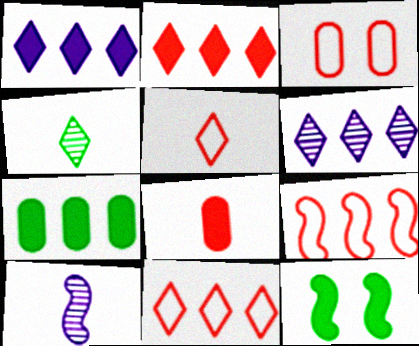[[1, 8, 12], 
[3, 5, 9], 
[6, 7, 9], 
[9, 10, 12]]